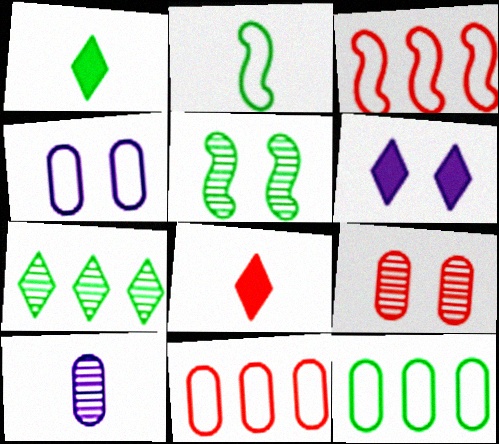[[1, 5, 12], 
[2, 8, 10], 
[3, 8, 9]]